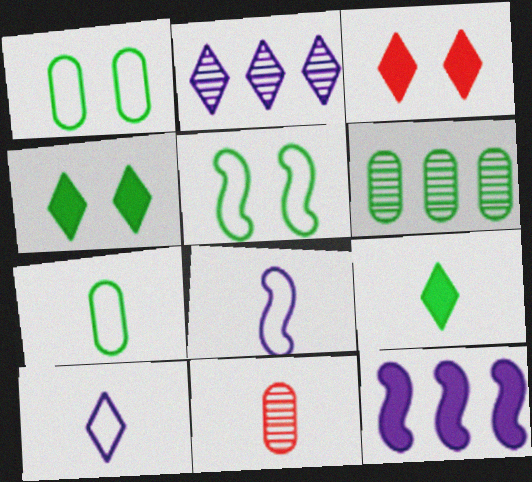[[3, 6, 8], 
[5, 6, 9], 
[8, 9, 11]]